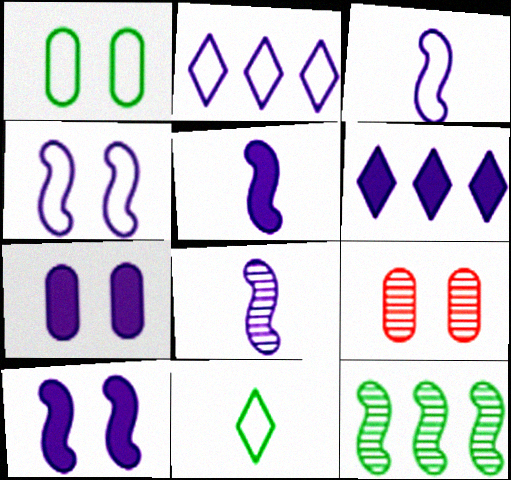[[1, 7, 9], 
[2, 7, 8], 
[3, 5, 8], 
[5, 6, 7]]